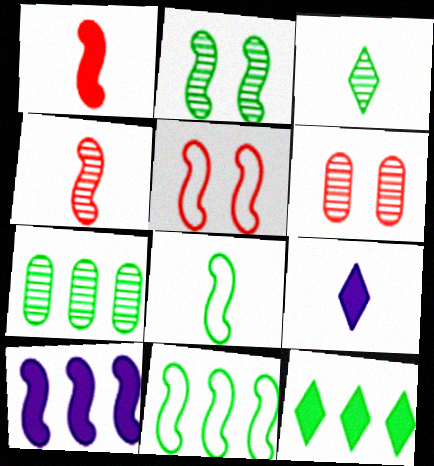[[2, 3, 7], 
[5, 7, 9], 
[6, 9, 11], 
[7, 11, 12]]